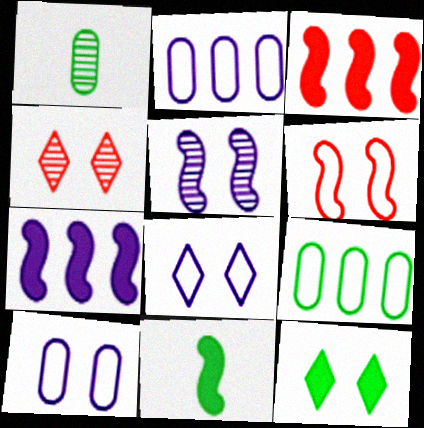[[1, 3, 8], 
[2, 4, 11], 
[4, 8, 12]]